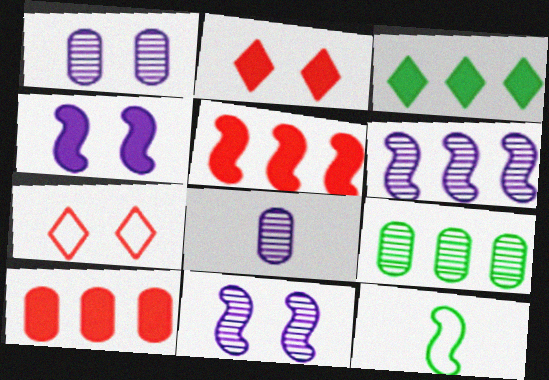[[5, 11, 12]]